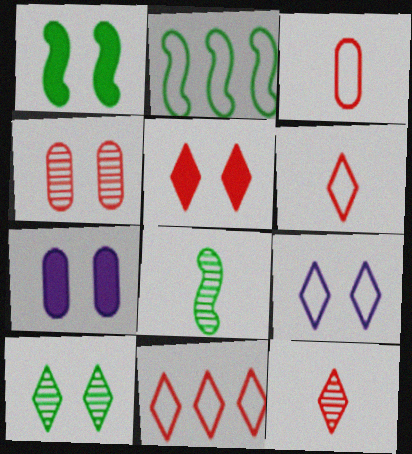[[1, 2, 8], 
[1, 4, 9], 
[1, 5, 7], 
[2, 3, 9], 
[2, 7, 12], 
[5, 9, 10], 
[5, 11, 12], 
[7, 8, 11]]